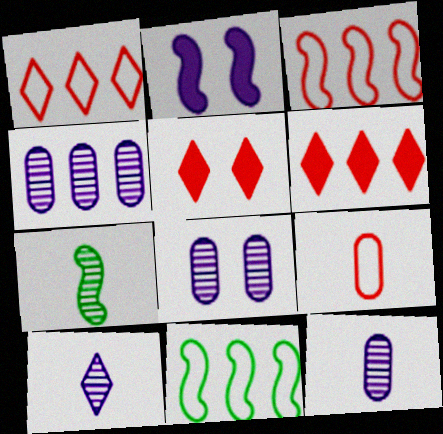[[2, 3, 7], 
[4, 6, 11], 
[4, 8, 12], 
[5, 11, 12]]